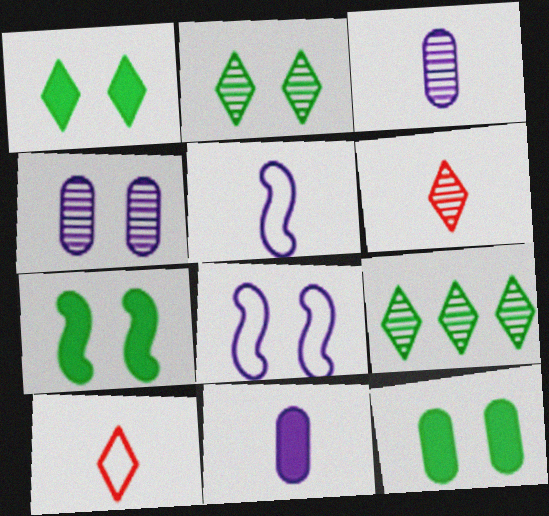[[1, 7, 12]]